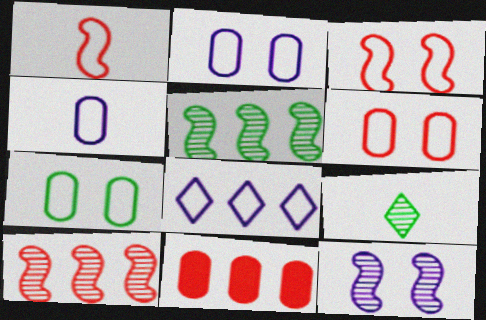[[1, 7, 8], 
[2, 6, 7], 
[5, 8, 11]]